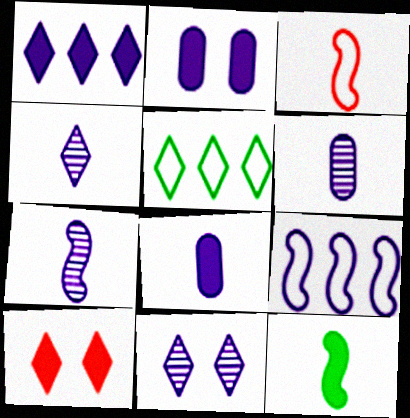[[2, 4, 9], 
[3, 7, 12], 
[4, 5, 10], 
[4, 6, 7], 
[8, 9, 11]]